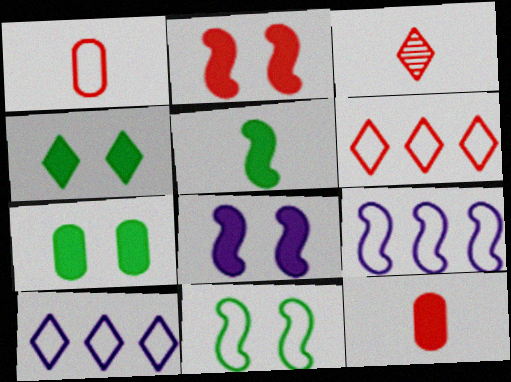[[1, 10, 11], 
[3, 4, 10], 
[3, 7, 9]]